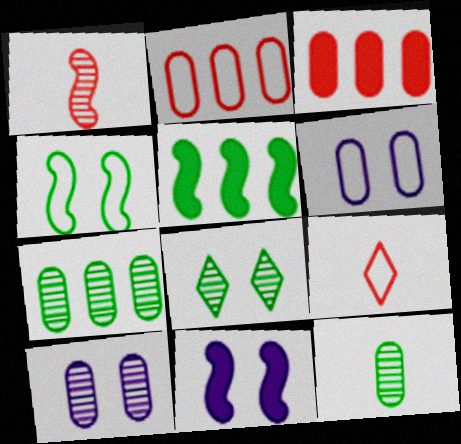[[3, 6, 12], 
[5, 9, 10], 
[7, 9, 11]]